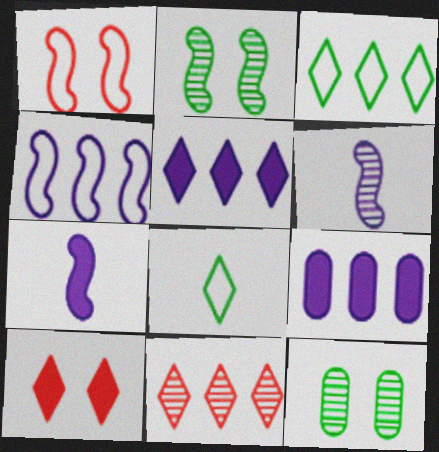[[3, 5, 11], 
[6, 11, 12]]